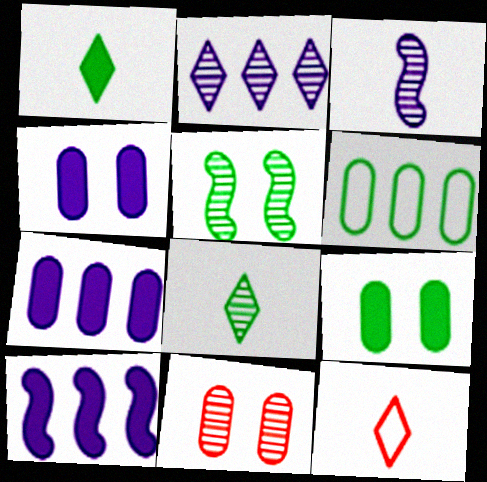[[1, 5, 6], 
[5, 7, 12]]